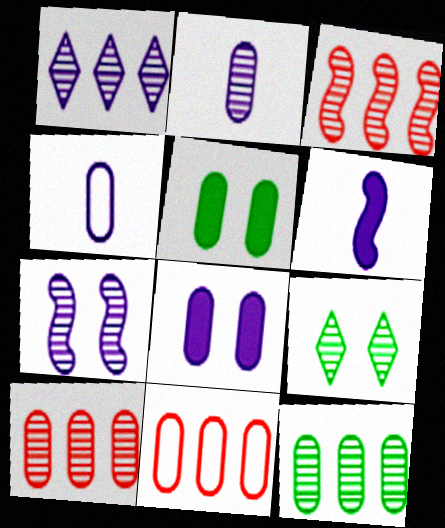[[1, 2, 7], 
[1, 3, 12], 
[2, 3, 9], 
[2, 5, 11], 
[4, 5, 10], 
[6, 9, 11]]